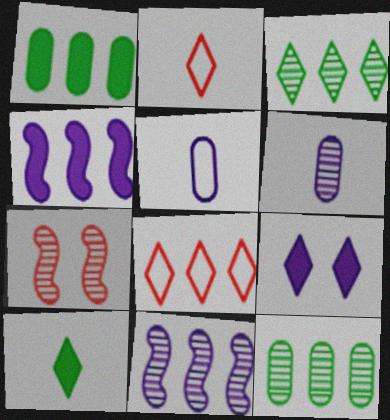[[1, 8, 11], 
[2, 3, 9], 
[3, 6, 7], 
[4, 8, 12], 
[5, 9, 11]]